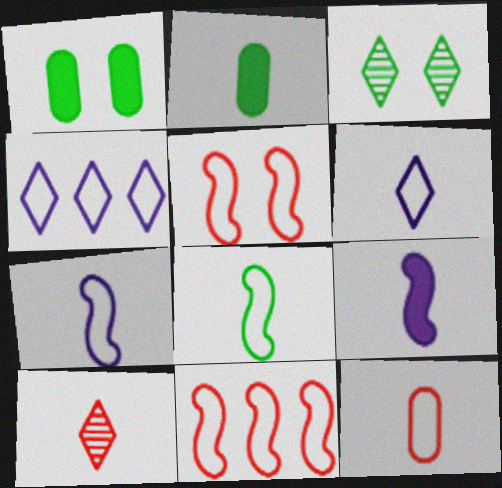[[2, 7, 10], 
[6, 8, 12]]